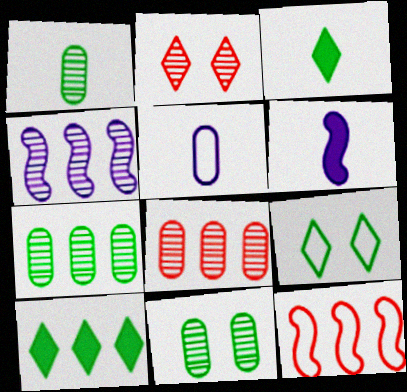[[1, 2, 4], 
[1, 7, 11], 
[5, 9, 12], 
[6, 8, 9]]